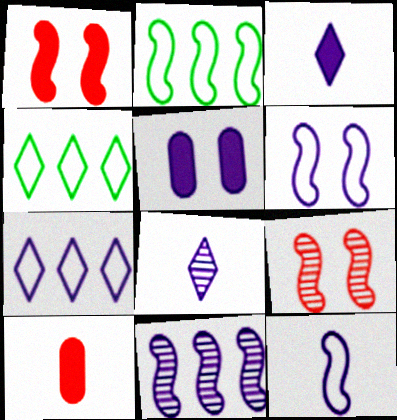[]